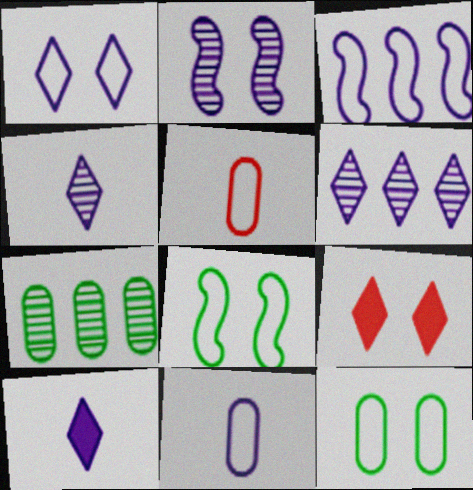[[1, 3, 11], 
[1, 6, 10], 
[2, 9, 12]]